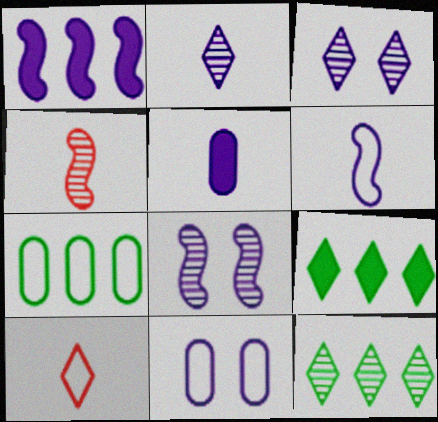[[1, 2, 11], 
[1, 6, 8], 
[2, 5, 6], 
[3, 9, 10], 
[4, 9, 11]]